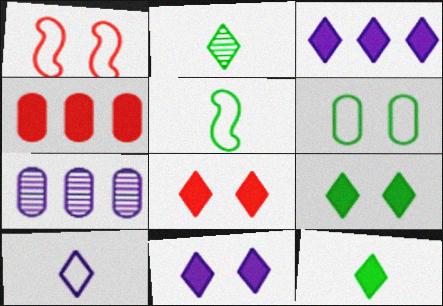[[1, 7, 12], 
[3, 8, 12], 
[5, 7, 8], 
[8, 9, 11]]